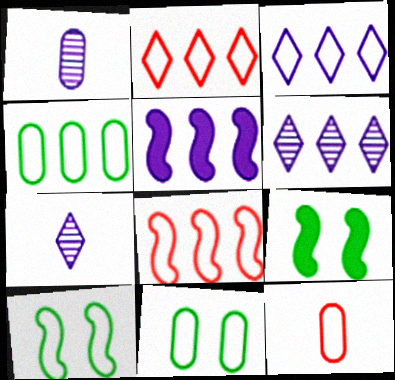[[1, 2, 9], 
[3, 4, 8], 
[3, 10, 12], 
[6, 9, 12]]